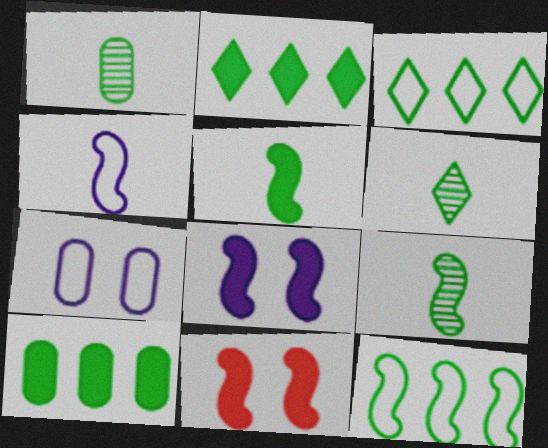[[1, 6, 9]]